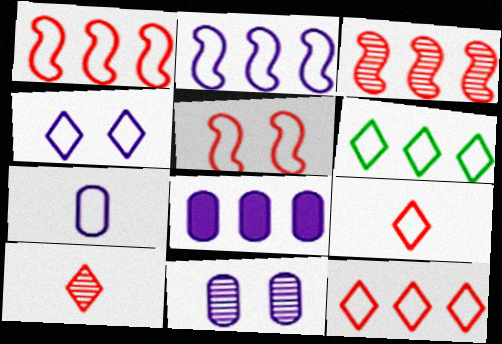[[2, 4, 7], 
[3, 6, 8], 
[4, 6, 9], 
[5, 6, 7], 
[7, 8, 11]]